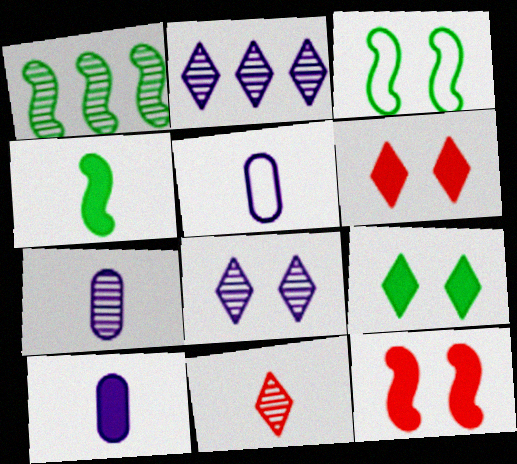[[1, 3, 4], 
[1, 5, 6], 
[4, 5, 11], 
[5, 7, 10]]